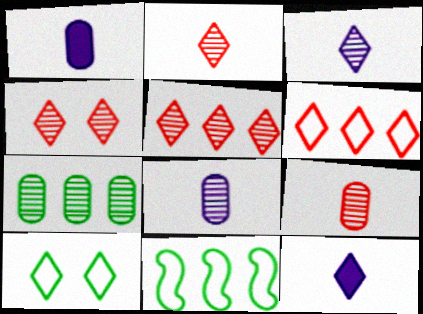[[1, 4, 11], 
[2, 4, 5], 
[5, 10, 12]]